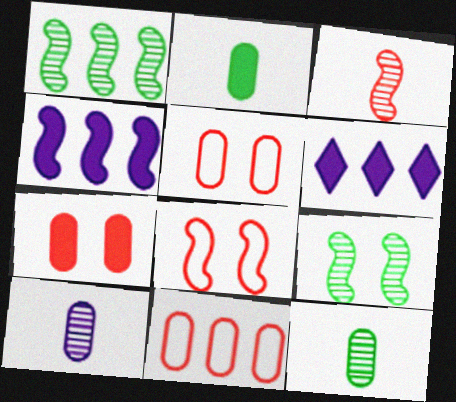[[1, 6, 11], 
[6, 8, 12]]